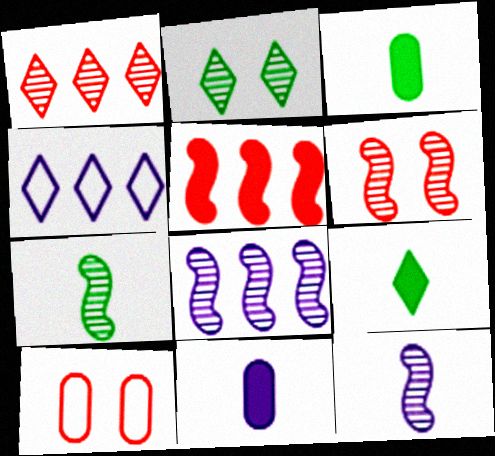[[3, 4, 6], 
[6, 7, 8], 
[8, 9, 10]]